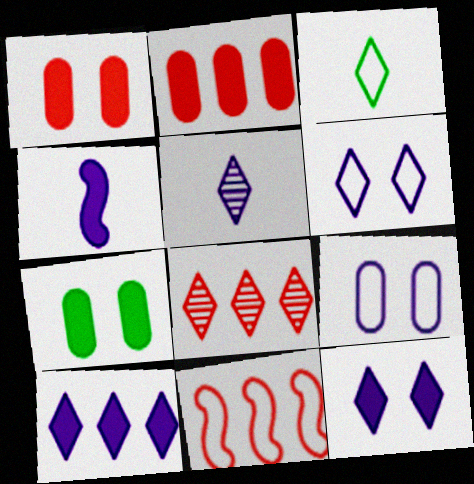[[2, 8, 11], 
[3, 8, 12], 
[3, 9, 11], 
[5, 6, 10], 
[5, 7, 11]]